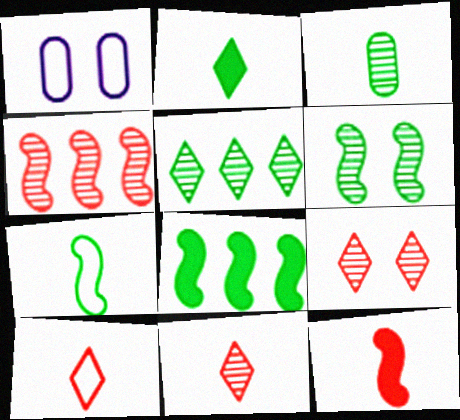[[1, 2, 4], 
[1, 5, 12], 
[1, 8, 11], 
[2, 3, 7], 
[3, 5, 6], 
[6, 7, 8]]